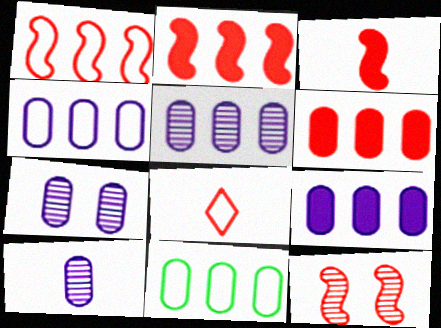[[1, 3, 12], 
[4, 5, 9], 
[5, 6, 11], 
[5, 7, 10], 
[6, 8, 12]]